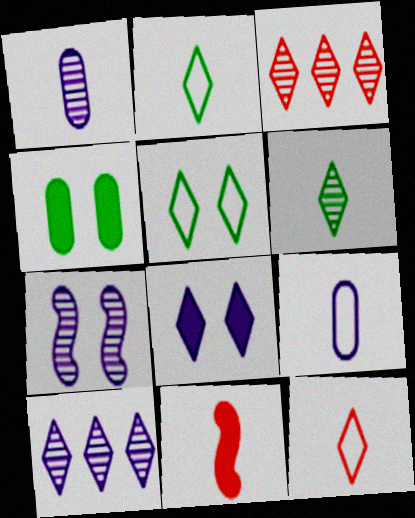[[1, 2, 11], 
[1, 7, 10], 
[2, 3, 8], 
[6, 9, 11]]